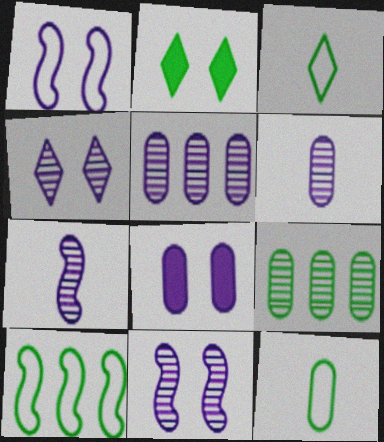[[1, 4, 8], 
[4, 5, 7]]